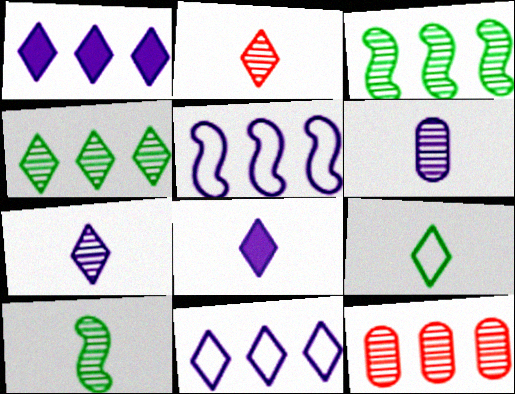[[2, 6, 10], 
[2, 8, 9]]